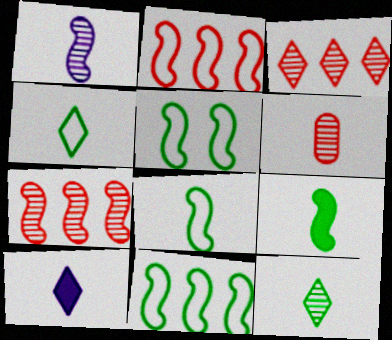[[1, 6, 12], 
[5, 8, 11], 
[6, 8, 10]]